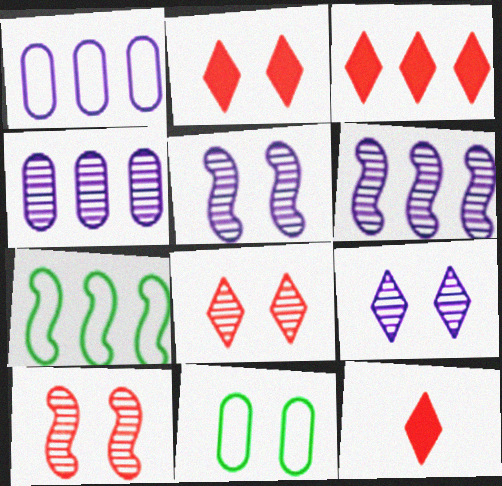[[2, 3, 12], 
[2, 5, 11], 
[3, 4, 7], 
[6, 11, 12]]